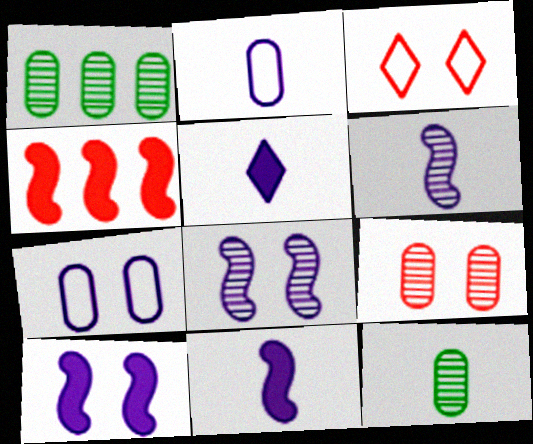[[1, 3, 11], 
[2, 5, 6]]